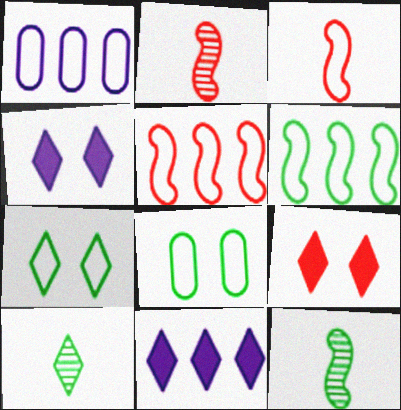[[1, 3, 7], 
[1, 9, 12], 
[2, 8, 11]]